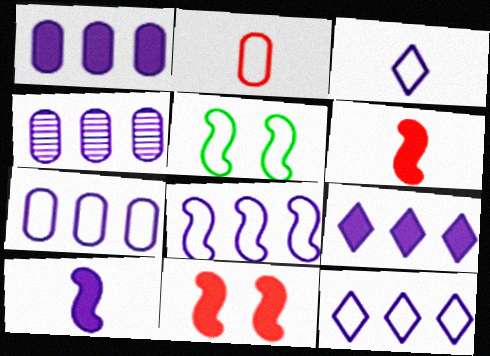[[1, 4, 7], 
[2, 5, 12], 
[4, 8, 9], 
[7, 8, 12]]